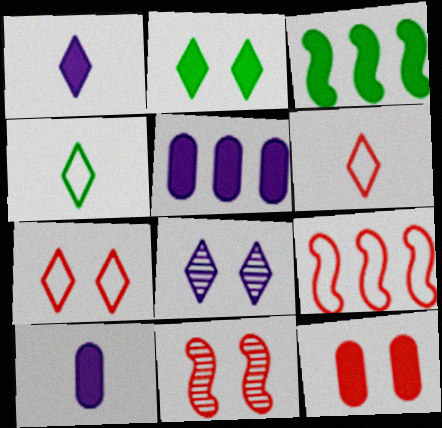[[1, 3, 12], 
[2, 7, 8], 
[4, 5, 11], 
[7, 11, 12]]